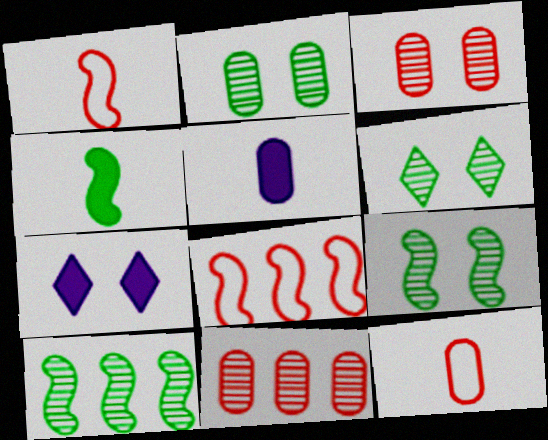[[2, 6, 9], 
[5, 6, 8], 
[7, 10, 12]]